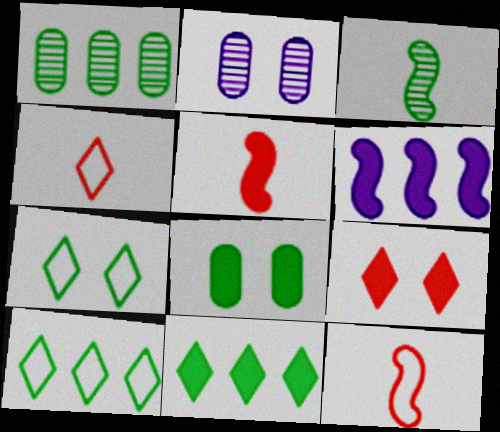[[2, 5, 10], 
[2, 11, 12], 
[3, 8, 10]]